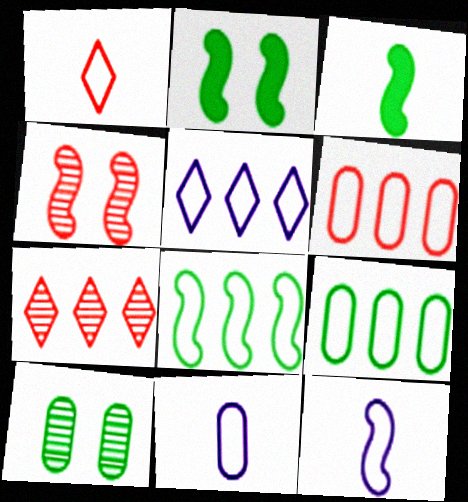[[2, 7, 11], 
[5, 6, 8]]